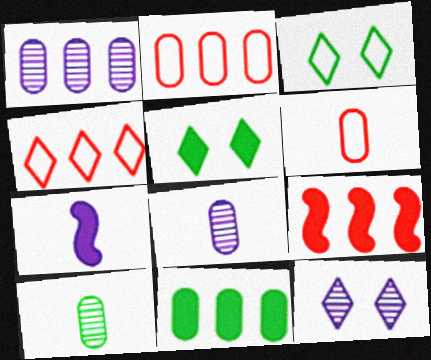[[1, 2, 11], 
[3, 8, 9]]